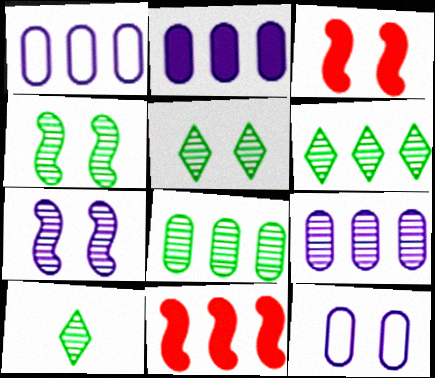[[1, 2, 9], 
[1, 3, 10], 
[1, 6, 11], 
[3, 5, 12], 
[4, 8, 10], 
[5, 6, 10], 
[10, 11, 12]]